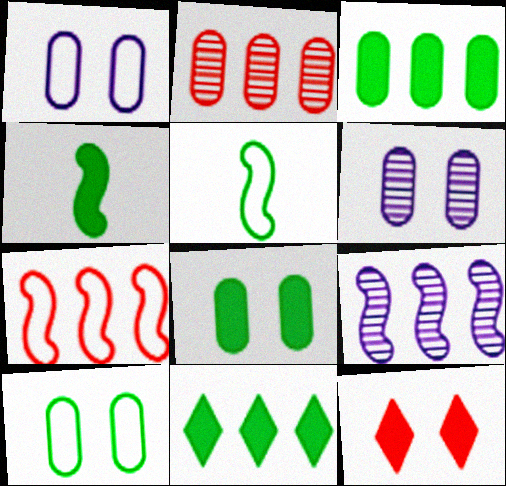[[4, 8, 11]]